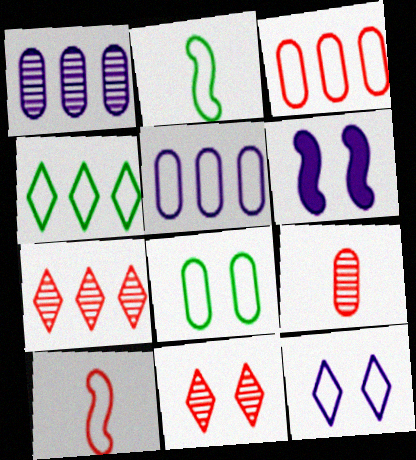[[2, 3, 12], 
[2, 4, 8], 
[4, 6, 9], 
[6, 8, 11]]